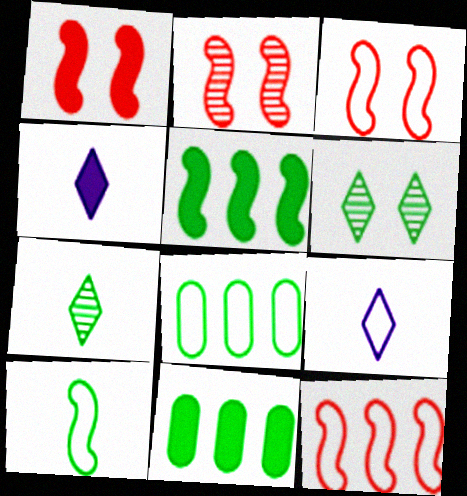[[1, 2, 3], 
[1, 4, 11], 
[2, 4, 8], 
[2, 9, 11], 
[3, 8, 9], 
[6, 10, 11]]